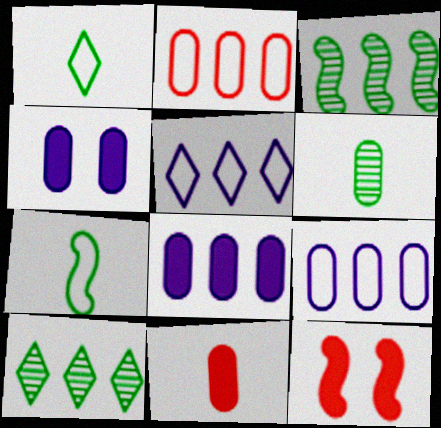[[2, 4, 6], 
[5, 6, 12]]